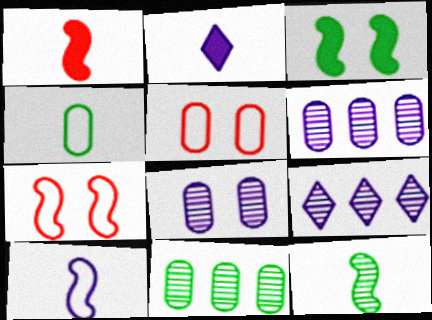[[1, 10, 12], 
[2, 7, 11]]